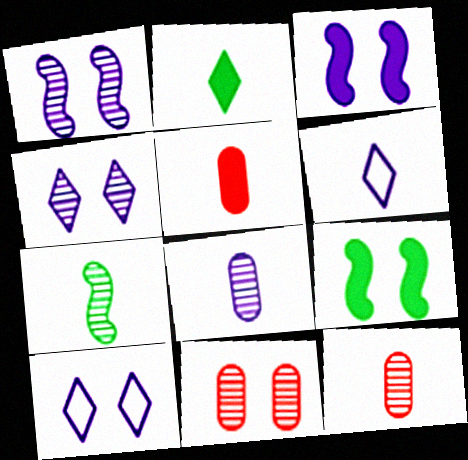[[5, 6, 7], 
[9, 10, 11]]